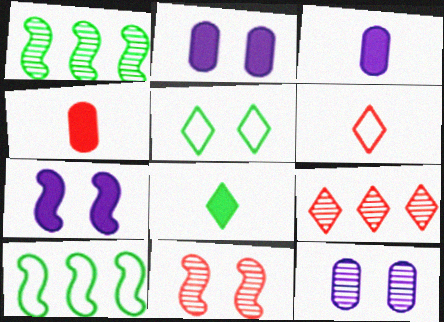[[1, 2, 6], 
[2, 5, 11]]